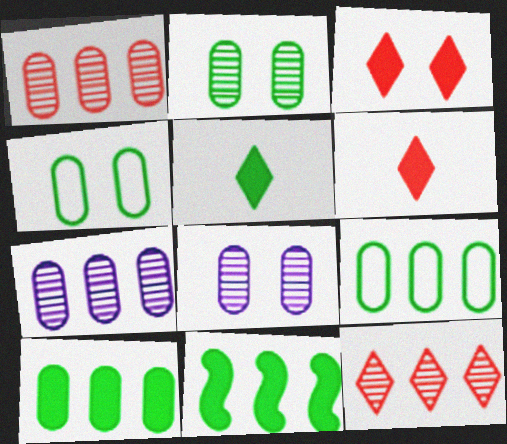[]